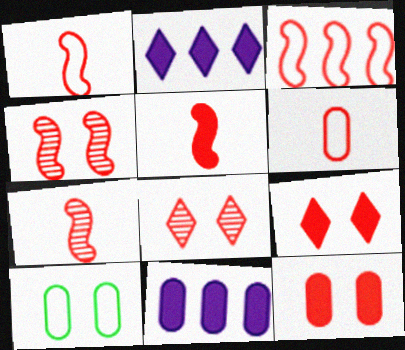[[1, 5, 7], 
[2, 7, 10], 
[3, 4, 5]]